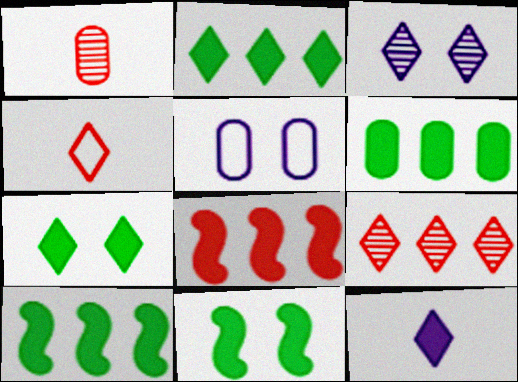[[1, 5, 6], 
[2, 3, 4], 
[2, 6, 10]]